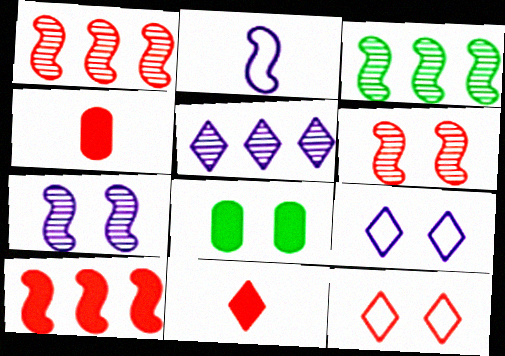[[1, 4, 12], 
[3, 4, 9], 
[6, 8, 9], 
[7, 8, 12]]